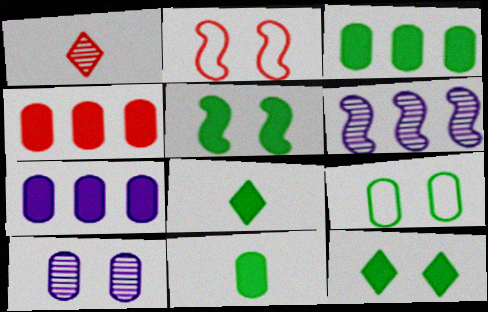[[1, 2, 4], 
[2, 10, 12], 
[3, 4, 7], 
[3, 5, 8]]